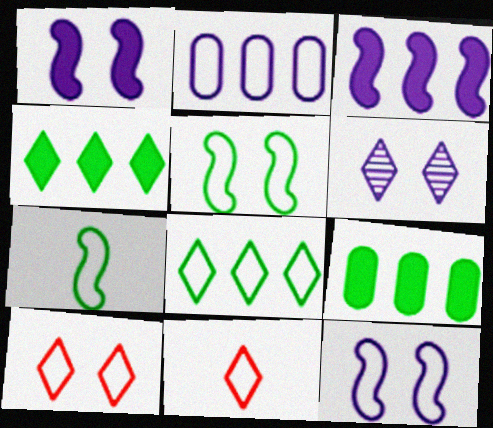[[2, 5, 11], 
[2, 7, 10], 
[4, 6, 11]]